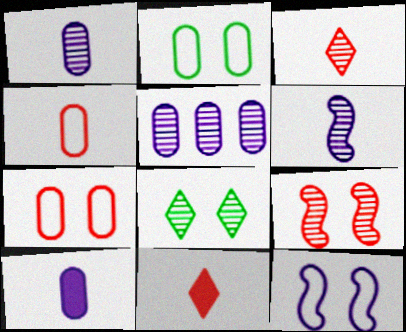[]